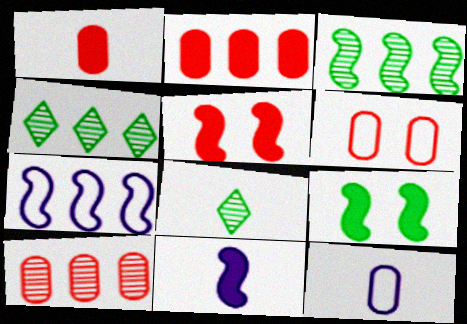[[1, 6, 10], 
[2, 4, 7], 
[4, 5, 12], 
[4, 6, 11]]